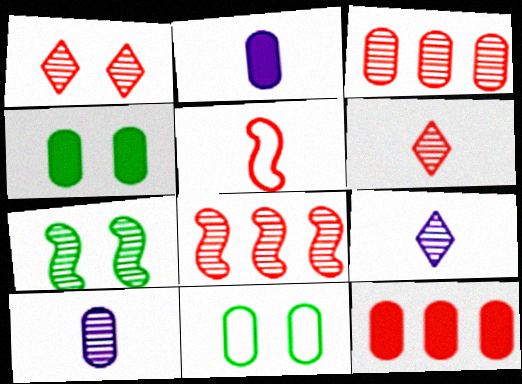[[1, 5, 12], 
[2, 3, 11], 
[2, 4, 12], 
[3, 7, 9], 
[10, 11, 12]]